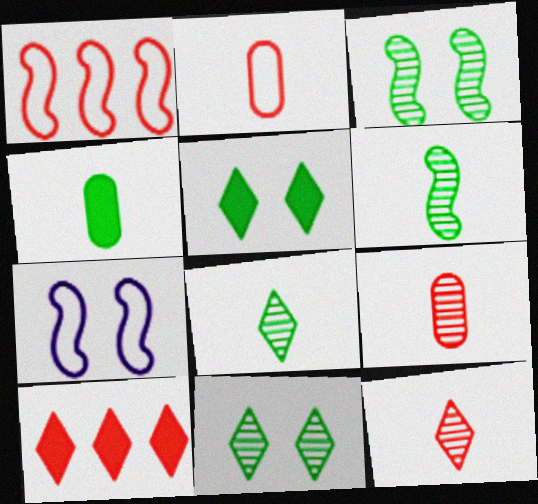[]